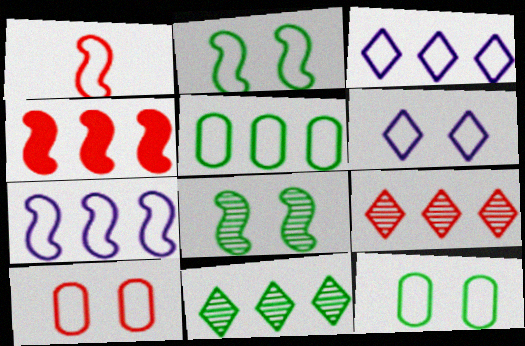[[1, 2, 7], 
[1, 3, 12], 
[1, 5, 6], 
[2, 6, 10]]